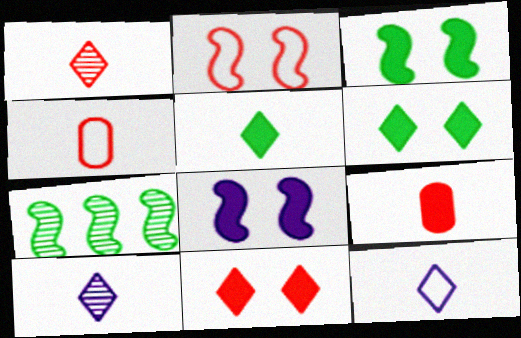[[1, 5, 12]]